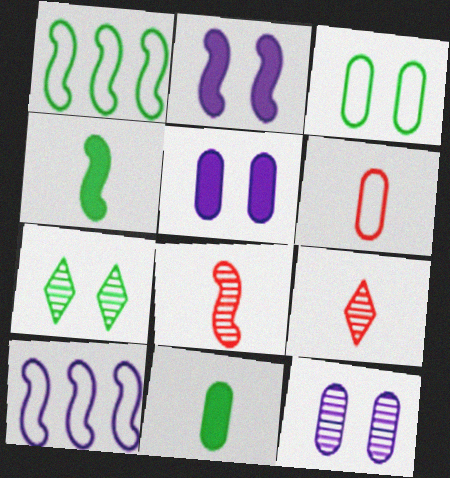[[1, 2, 8], 
[1, 5, 9], 
[1, 7, 11]]